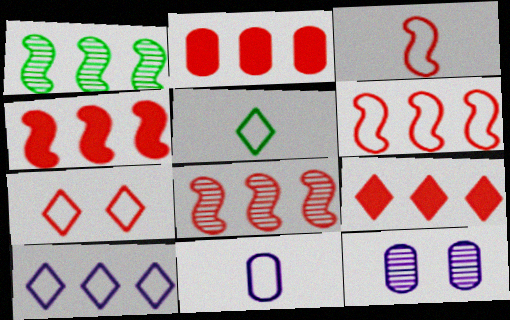[[1, 2, 10], 
[2, 4, 9], 
[3, 5, 11], 
[4, 5, 12], 
[4, 6, 8], 
[5, 7, 10]]